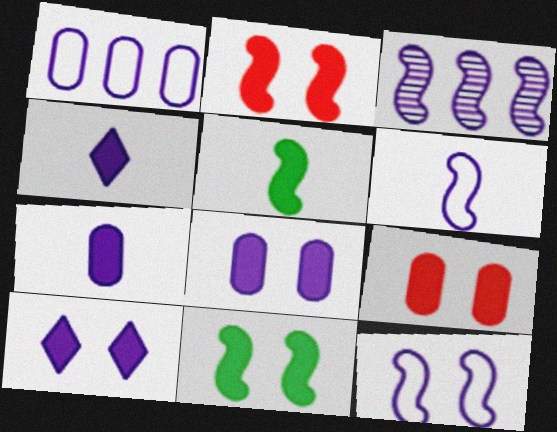[[9, 10, 11]]